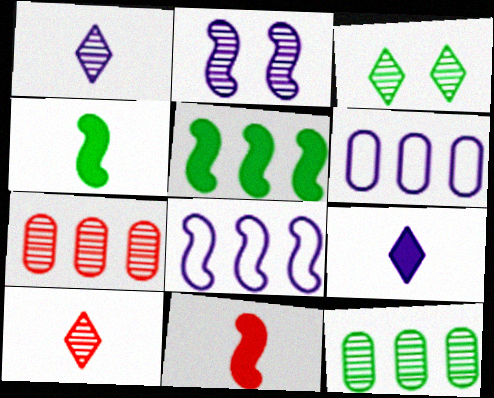[[2, 6, 9], 
[2, 10, 12], 
[3, 6, 11]]